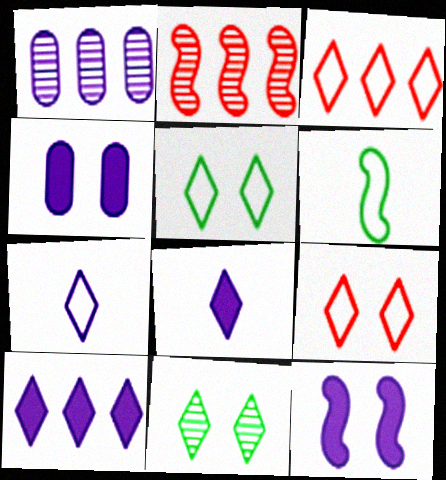[[1, 7, 12], 
[2, 6, 12], 
[3, 5, 7], 
[3, 8, 11]]